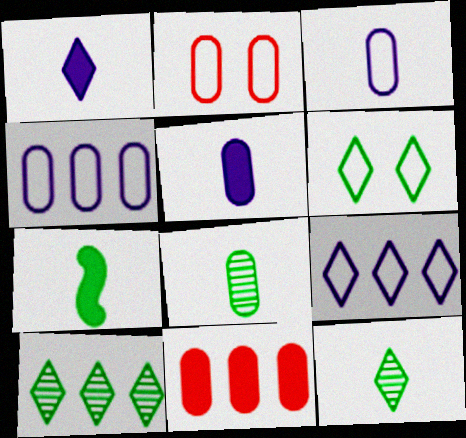[]